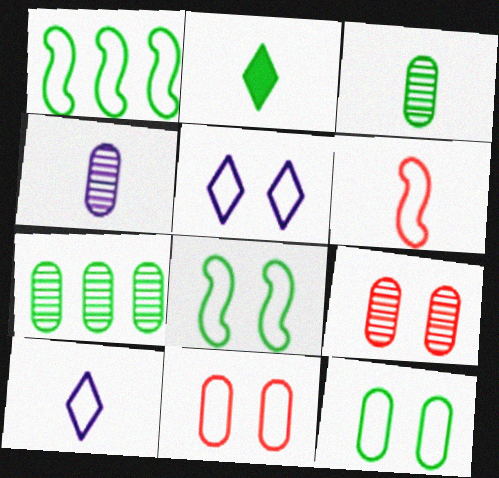[[1, 10, 11], 
[2, 4, 6], 
[2, 7, 8], 
[4, 7, 9], 
[5, 8, 11]]